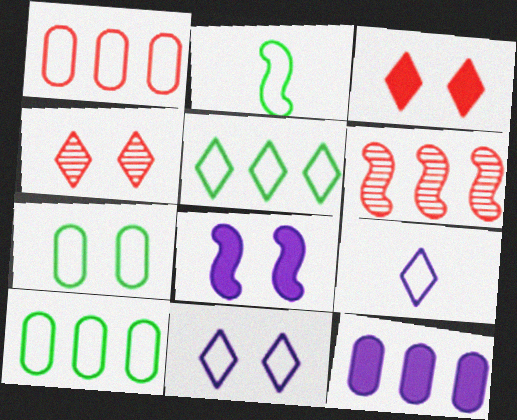[[1, 2, 11], 
[2, 4, 12], 
[2, 5, 7], 
[2, 6, 8], 
[4, 7, 8], 
[5, 6, 12]]